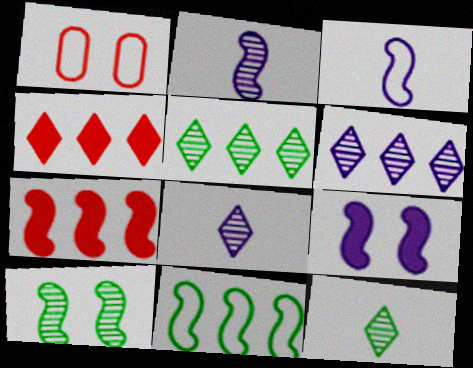[[3, 7, 10]]